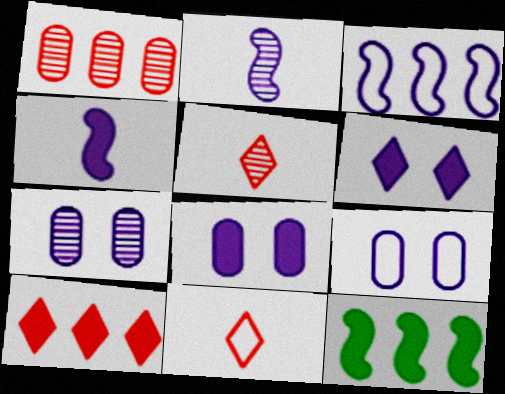[[5, 9, 12], 
[7, 8, 9], 
[7, 11, 12]]